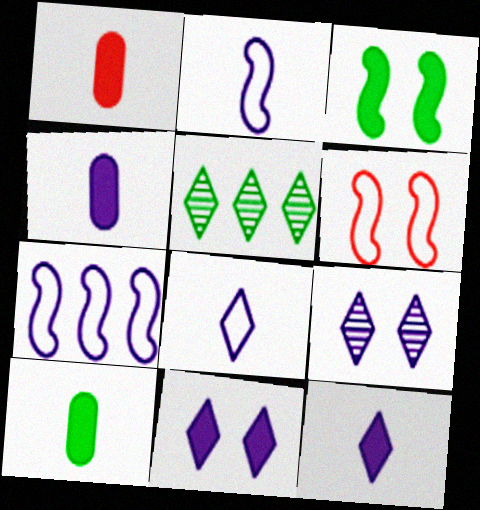[[1, 4, 10], 
[4, 5, 6], 
[4, 7, 9]]